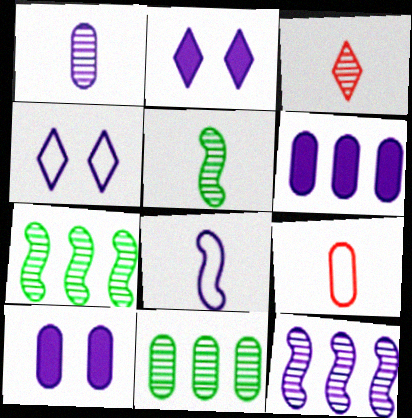[[1, 3, 5], 
[2, 7, 9], 
[9, 10, 11]]